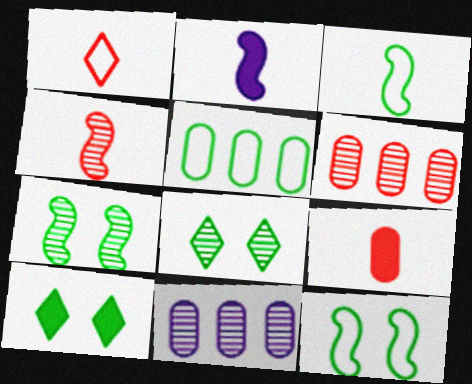[[1, 4, 9], 
[2, 3, 4], 
[4, 8, 11]]